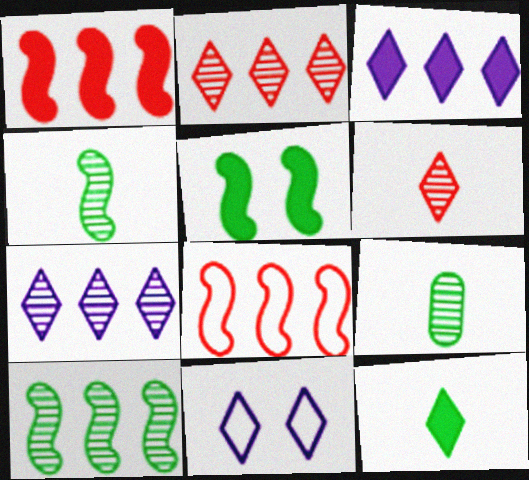[[1, 9, 11], 
[2, 11, 12]]